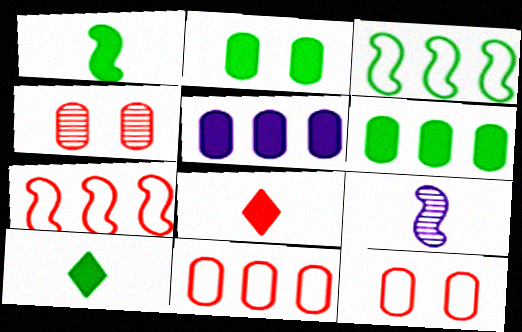[[4, 7, 8]]